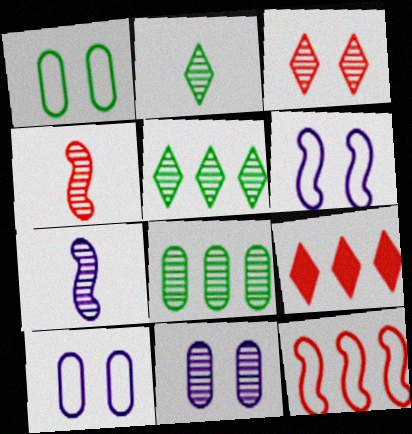[[1, 7, 9], 
[3, 7, 8], 
[4, 5, 11]]